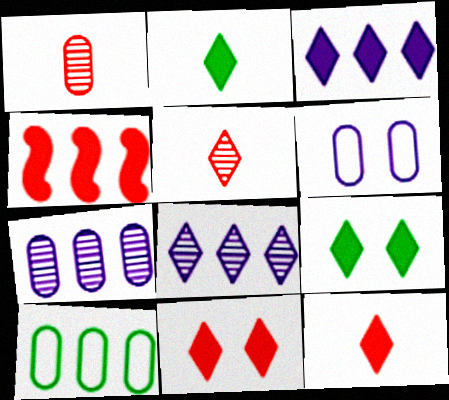[[2, 3, 11], 
[3, 9, 12], 
[4, 8, 10]]